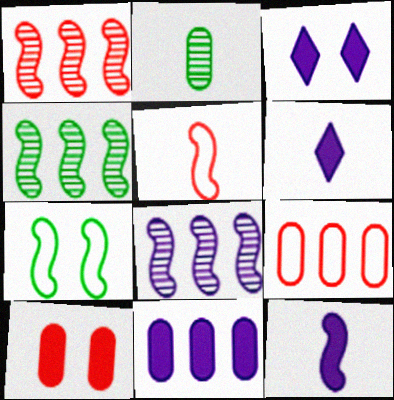[[1, 4, 8], 
[1, 7, 12], 
[2, 5, 6], 
[3, 11, 12]]